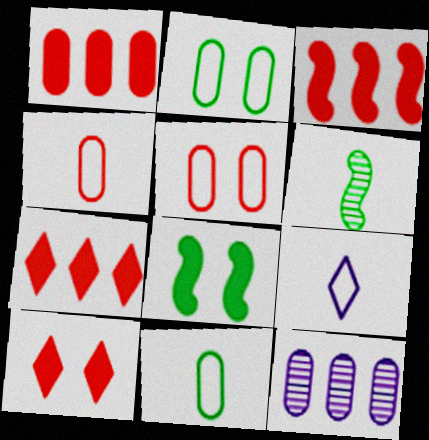[[1, 3, 7]]